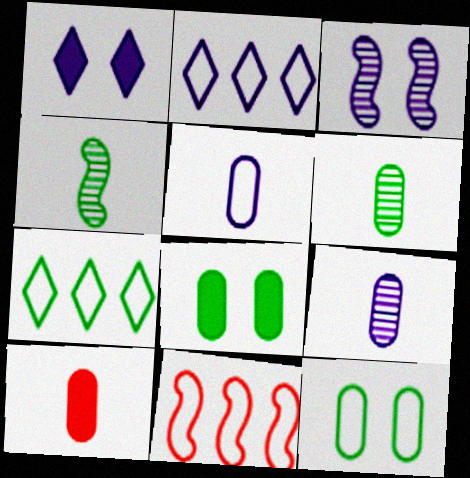[[1, 6, 11], 
[3, 7, 10], 
[4, 7, 8], 
[5, 6, 10]]